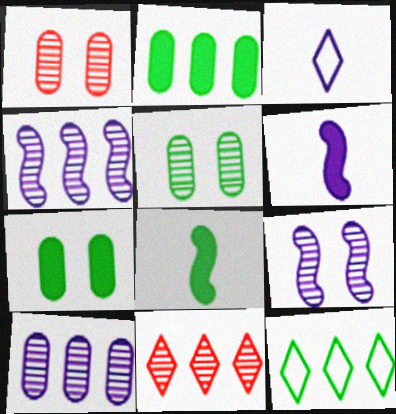[[1, 6, 12], 
[5, 8, 12]]